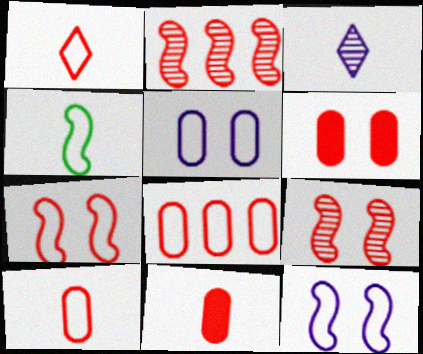[[1, 2, 6], 
[1, 7, 8], 
[3, 4, 11]]